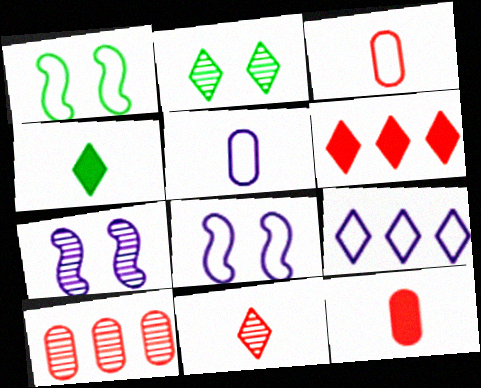[[1, 3, 9], 
[4, 8, 10], 
[5, 8, 9]]